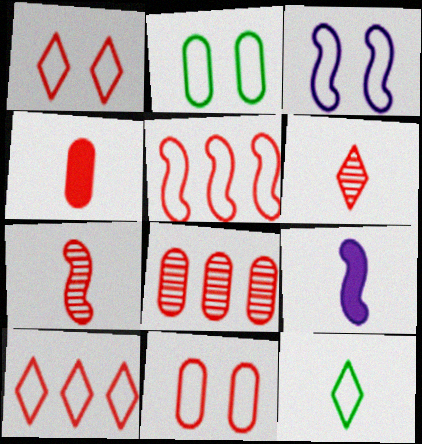[[1, 2, 3], 
[4, 8, 11]]